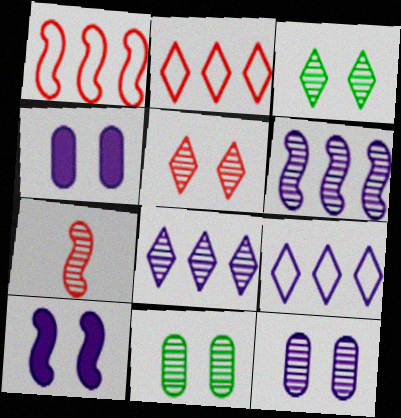[[7, 8, 11]]